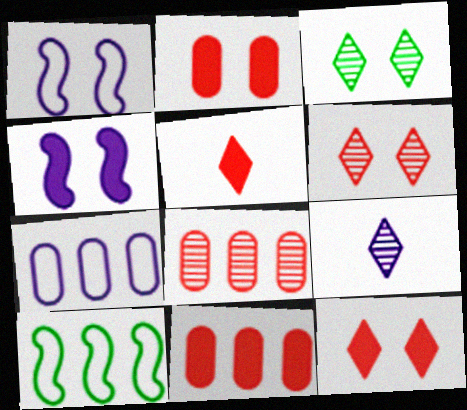[[1, 2, 3], 
[2, 9, 10], 
[4, 7, 9]]